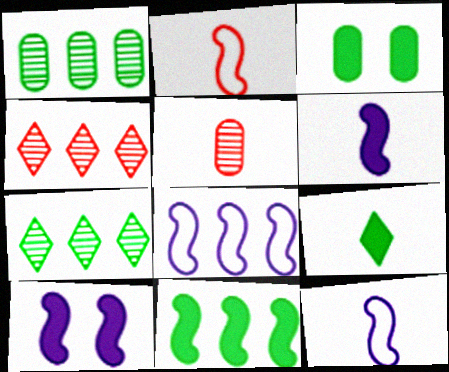[[3, 4, 12], 
[3, 9, 11], 
[5, 9, 12]]